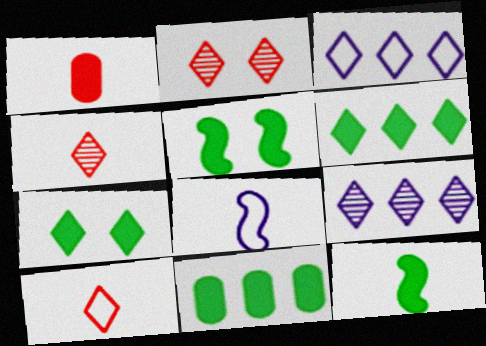[[2, 8, 11], 
[3, 4, 7], 
[7, 9, 10], 
[7, 11, 12]]